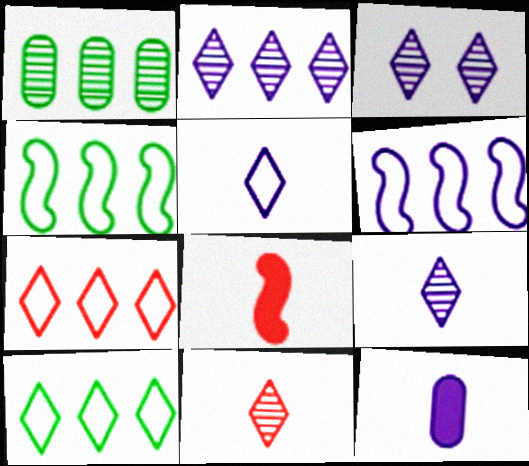[[2, 3, 9], 
[3, 6, 12]]